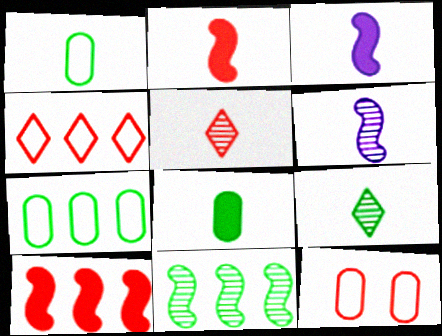[[1, 3, 5], 
[5, 10, 12]]